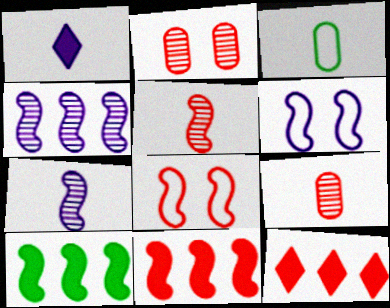[[1, 3, 5], 
[5, 6, 10], 
[5, 8, 11], 
[7, 8, 10], 
[8, 9, 12]]